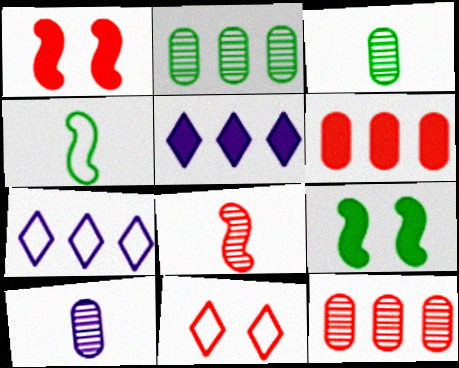[[1, 3, 7], 
[6, 8, 11]]